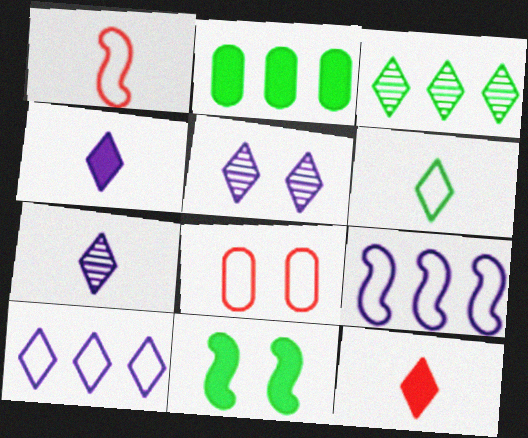[[1, 2, 5], 
[4, 5, 10], 
[5, 8, 11], 
[6, 7, 12], 
[6, 8, 9]]